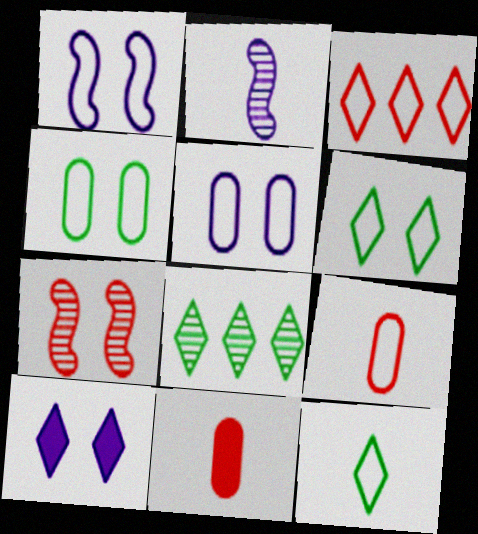[[1, 8, 11], 
[2, 11, 12], 
[3, 7, 11], 
[4, 7, 10]]